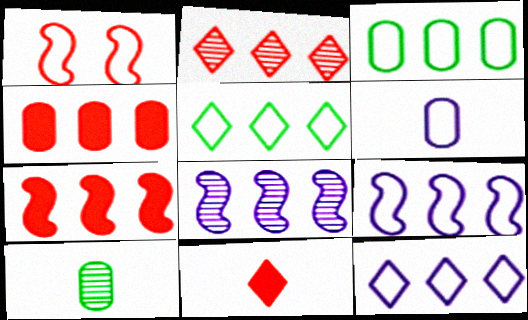[[1, 5, 6], 
[4, 5, 8]]